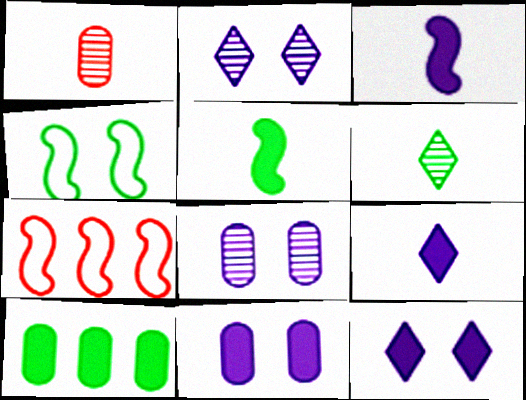[[4, 6, 10], 
[6, 7, 11]]